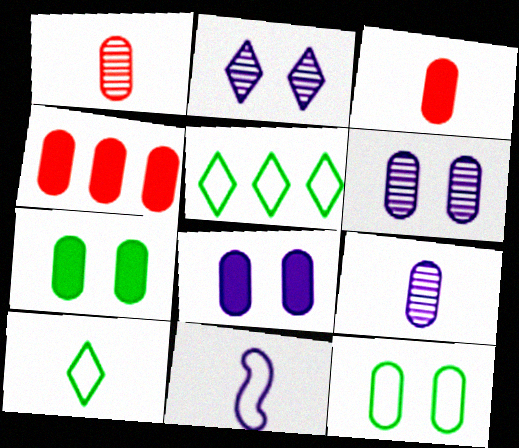[[4, 9, 12]]